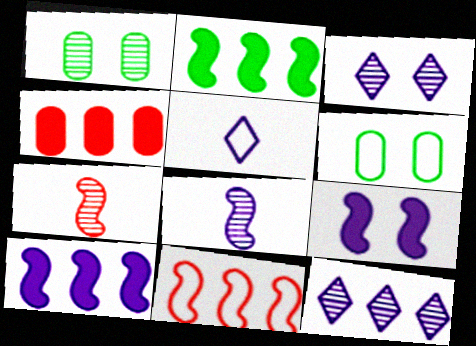[[1, 7, 12], 
[5, 6, 11]]